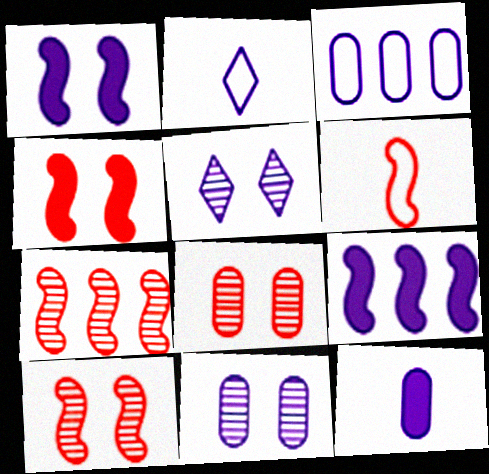[[2, 9, 11], 
[3, 11, 12], 
[4, 6, 7]]